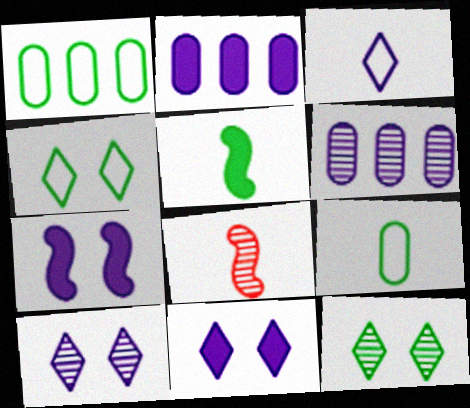[[1, 5, 12], 
[1, 8, 11], 
[2, 4, 8], 
[3, 6, 7], 
[6, 8, 12]]